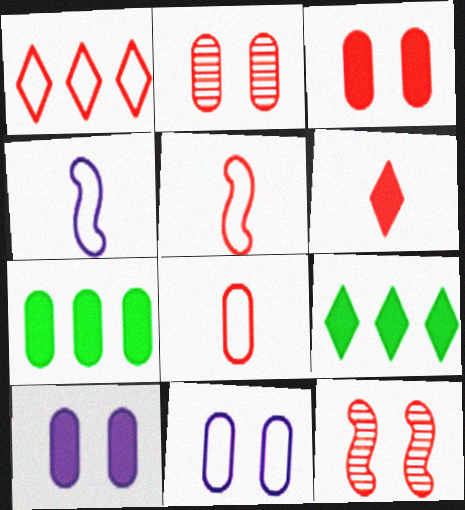[[2, 4, 9]]